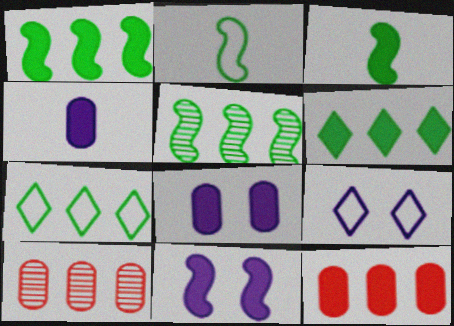[[3, 9, 10]]